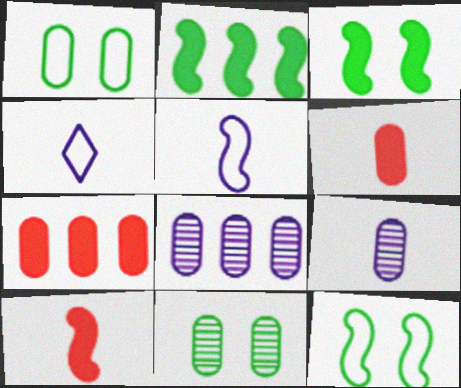[[1, 6, 8], 
[1, 7, 9]]